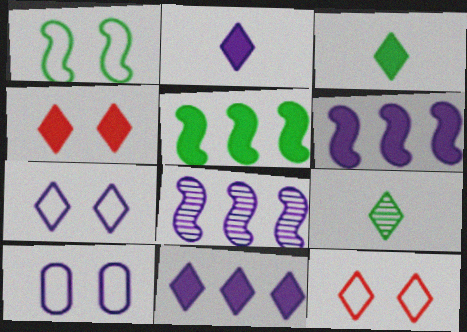[[1, 10, 12], 
[2, 8, 10], 
[3, 4, 11], 
[9, 11, 12]]